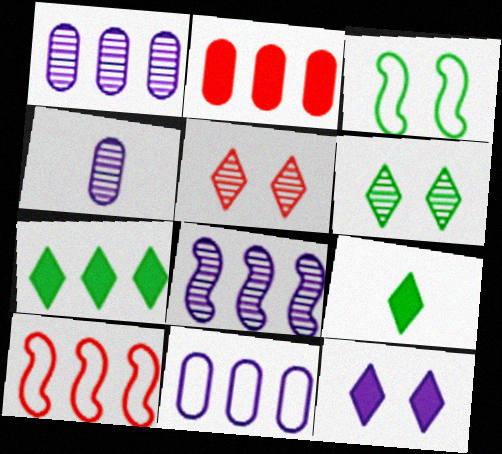[[1, 7, 10]]